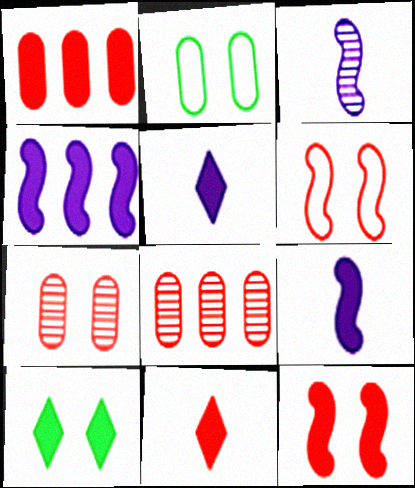[[1, 9, 10], 
[1, 11, 12], 
[6, 8, 11]]